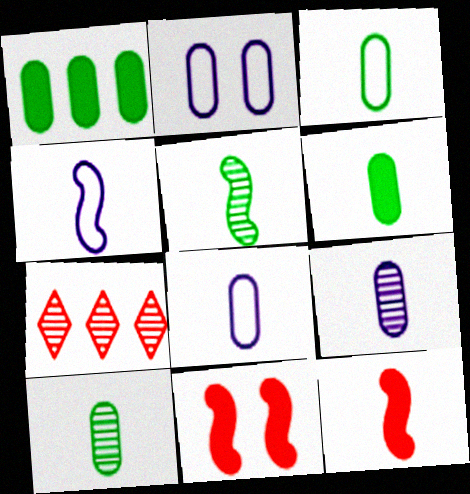[[3, 6, 10], 
[4, 5, 12]]